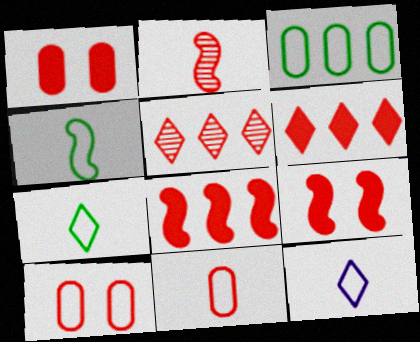[[2, 6, 10], 
[4, 11, 12], 
[5, 9, 11]]